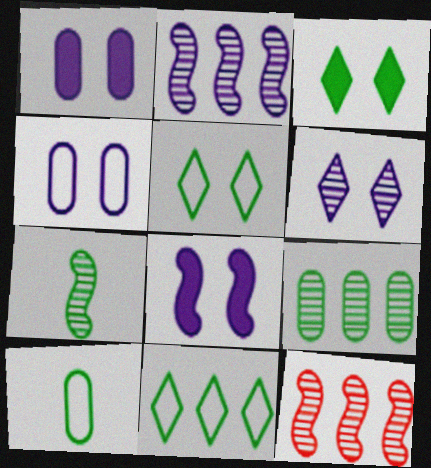[[4, 6, 8]]